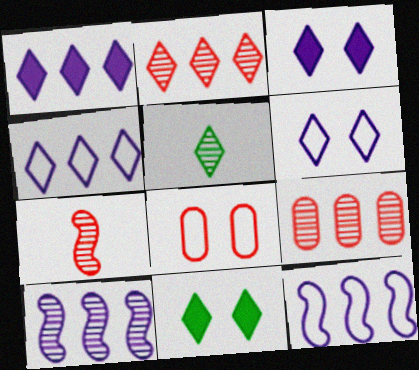[]